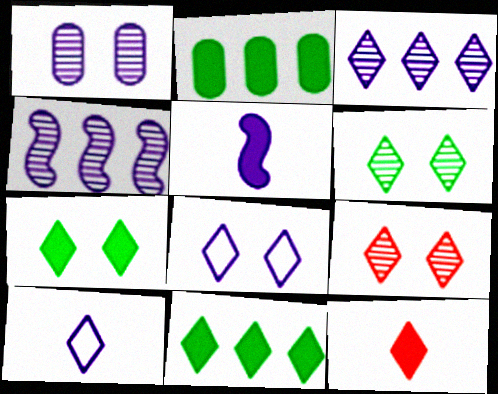[[7, 8, 9], 
[9, 10, 11]]